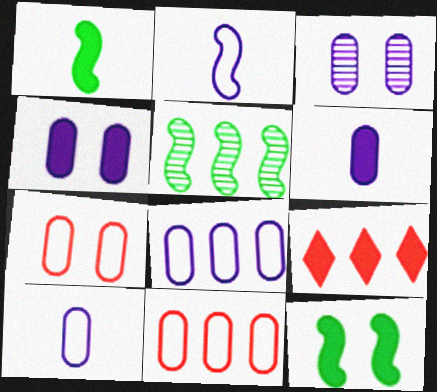[[1, 4, 9], 
[3, 6, 8], 
[5, 8, 9], 
[6, 9, 12]]